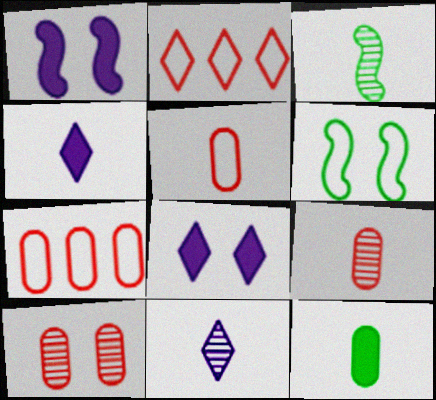[[3, 4, 5], 
[3, 7, 8], 
[3, 9, 11], 
[6, 8, 10]]